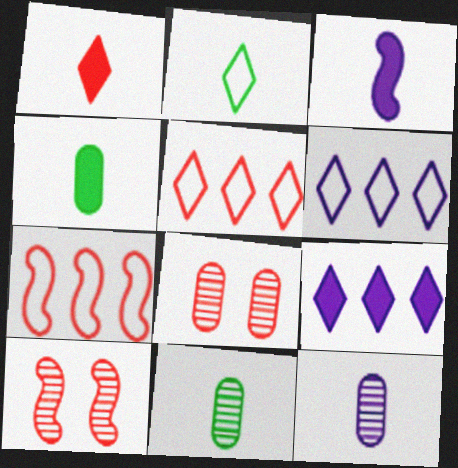[[1, 3, 4], 
[1, 7, 8], 
[4, 6, 10]]